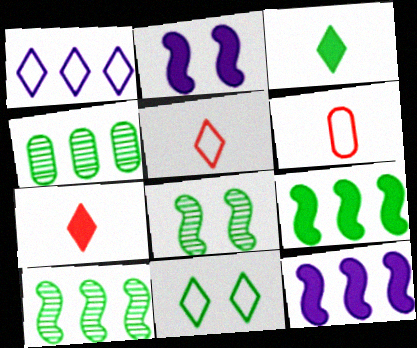[[1, 5, 11], 
[2, 4, 5]]